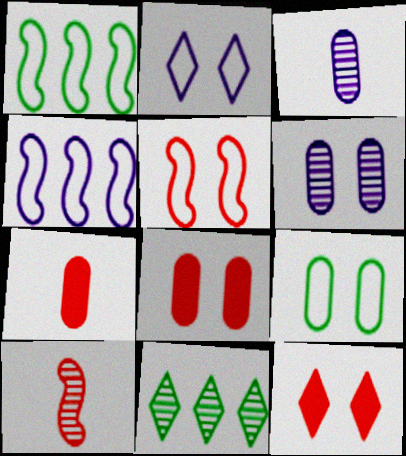[[1, 3, 12], 
[2, 5, 9], 
[6, 8, 9], 
[6, 10, 11]]